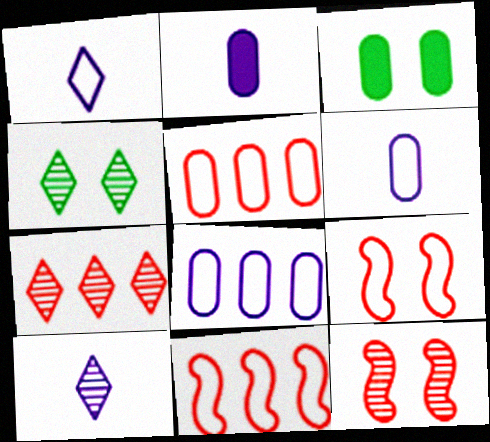[[2, 4, 11], 
[3, 10, 11], 
[4, 7, 10]]